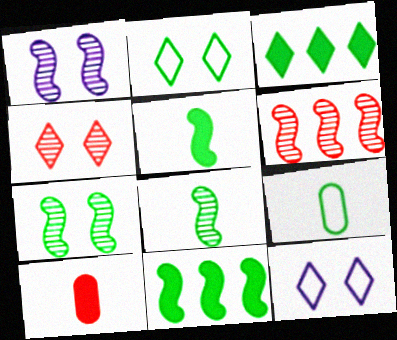[[1, 6, 8], 
[3, 7, 9]]